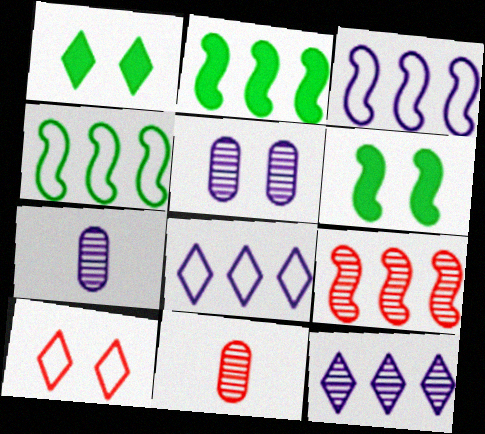[[1, 3, 11], 
[2, 3, 9], 
[2, 7, 10], 
[5, 6, 10], 
[6, 8, 11]]